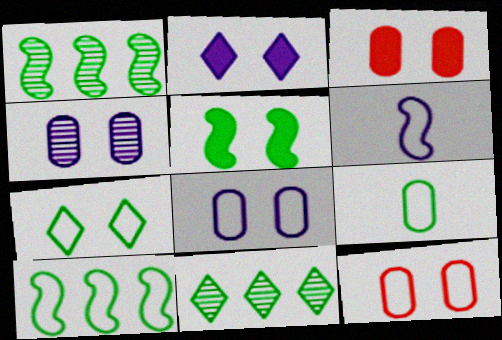[[2, 3, 5], 
[3, 6, 11], 
[5, 9, 11], 
[7, 9, 10]]